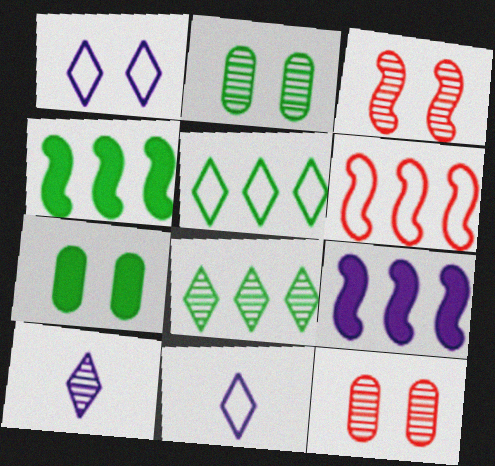[[1, 3, 7], 
[4, 11, 12], 
[6, 7, 10]]